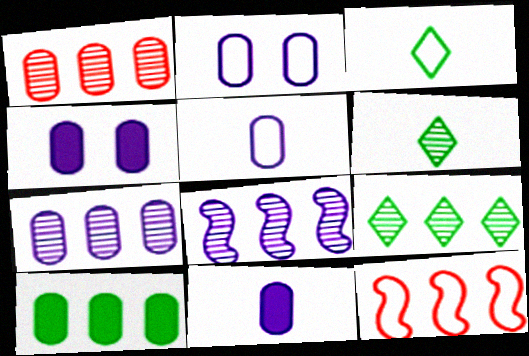[[1, 8, 9], 
[2, 3, 12], 
[2, 7, 11], 
[4, 5, 7], 
[4, 6, 12]]